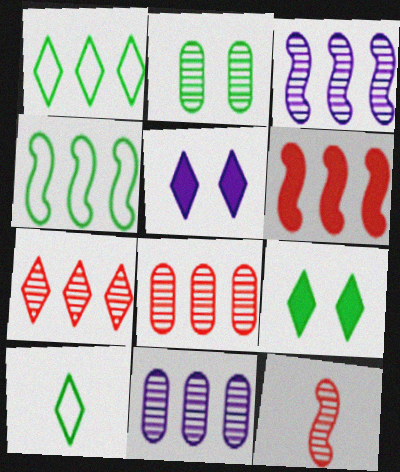[[1, 6, 11], 
[3, 4, 6], 
[5, 7, 10]]